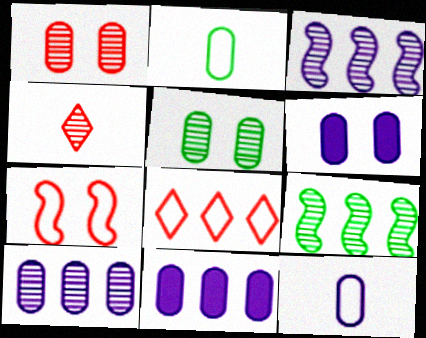[[1, 2, 11], 
[3, 4, 5], 
[6, 10, 12], 
[8, 9, 11]]